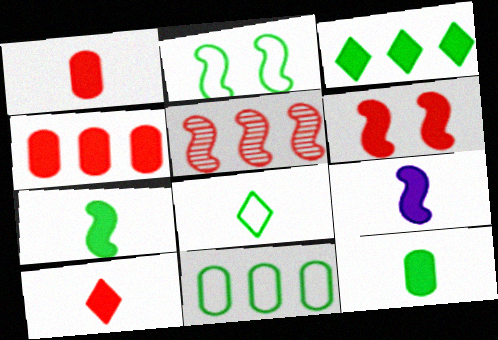[[2, 5, 9], 
[2, 8, 11], 
[4, 6, 10], 
[9, 10, 12]]